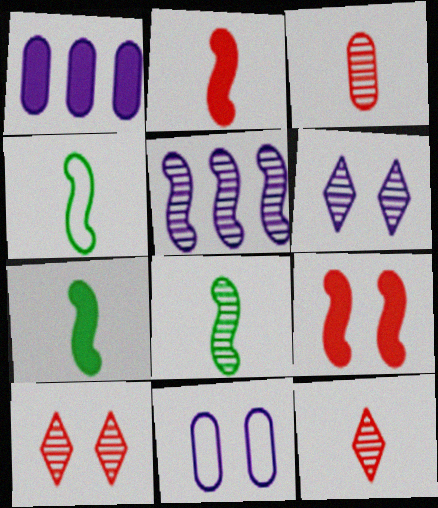[[1, 4, 10], 
[4, 5, 9], 
[4, 7, 8]]